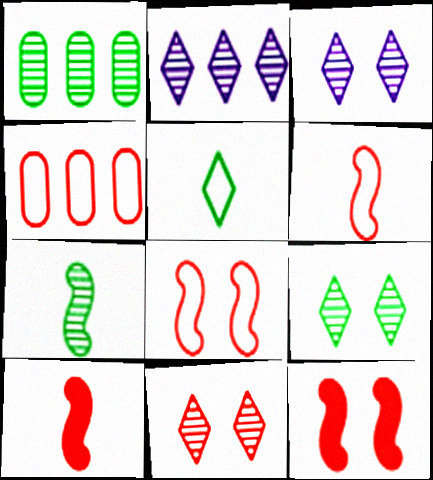[[1, 7, 9], 
[3, 9, 11], 
[4, 10, 11]]